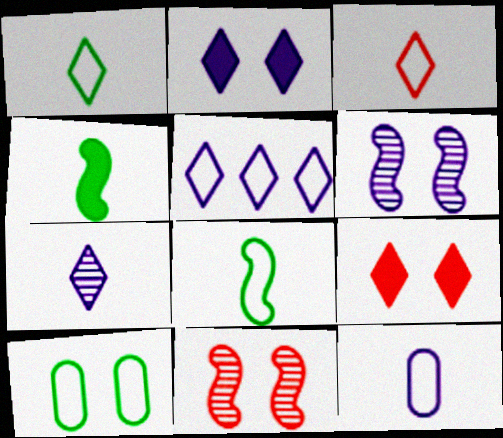[[2, 5, 7], 
[2, 10, 11], 
[3, 8, 12], 
[6, 9, 10]]